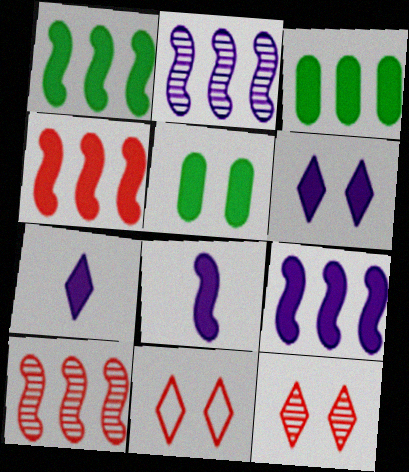[[1, 4, 9], 
[4, 5, 7]]